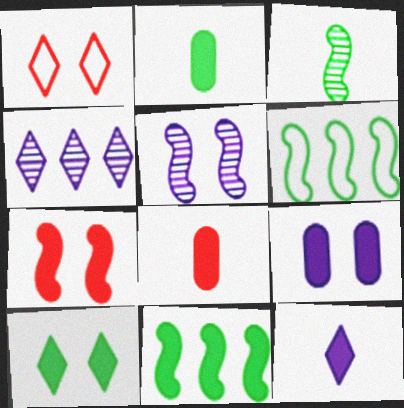[[2, 10, 11], 
[7, 9, 10]]